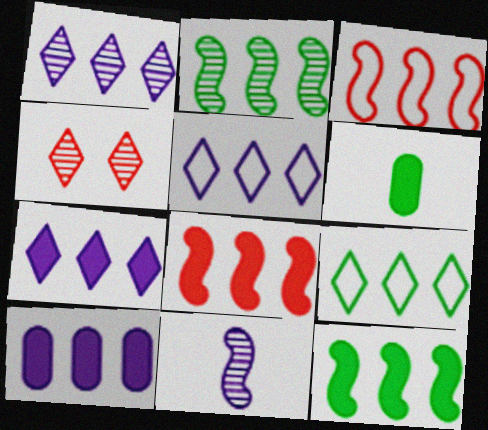[[1, 5, 7]]